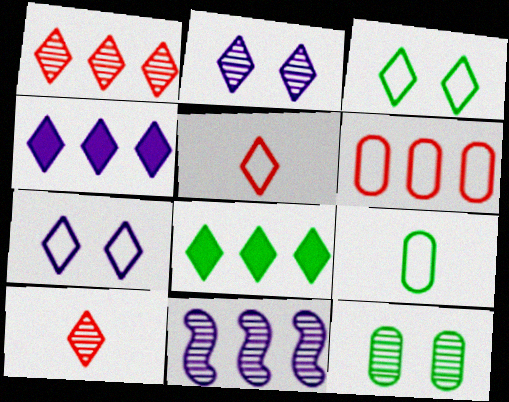[[2, 5, 8], 
[3, 4, 10], 
[6, 8, 11], 
[7, 8, 10], 
[10, 11, 12]]